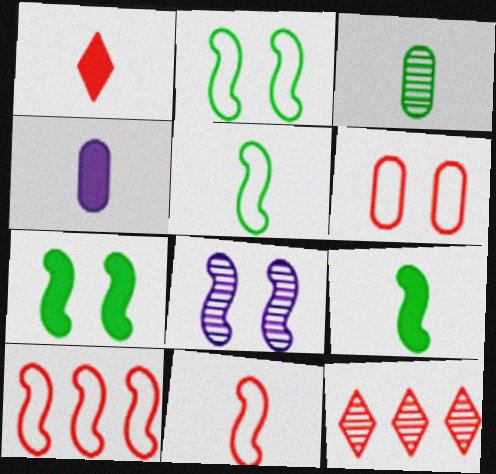[[1, 4, 9], 
[2, 4, 12], 
[3, 8, 12], 
[8, 9, 10]]